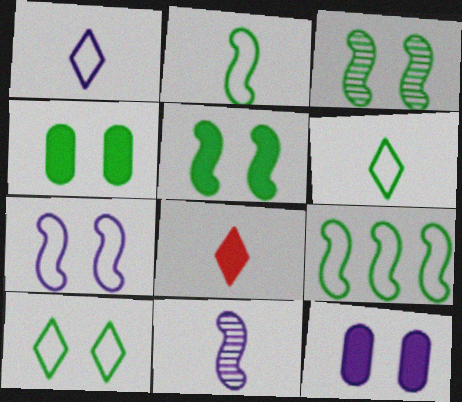[[3, 4, 10]]